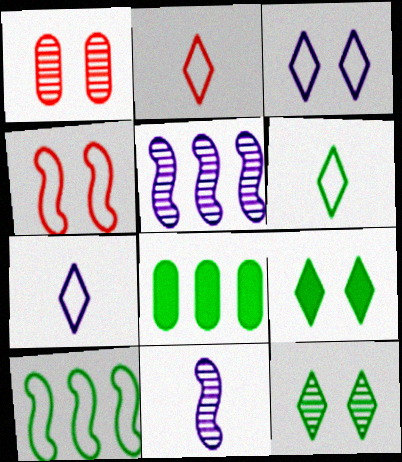[[2, 6, 7]]